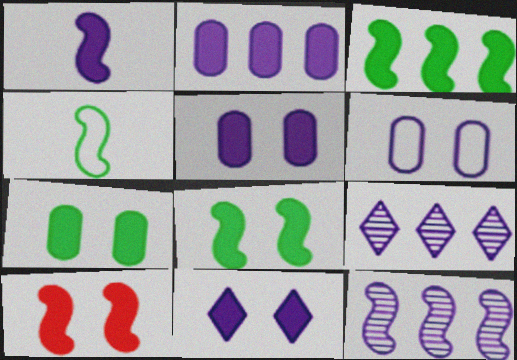[[1, 2, 11], 
[1, 3, 10], 
[1, 6, 9], 
[4, 10, 12], 
[7, 10, 11]]